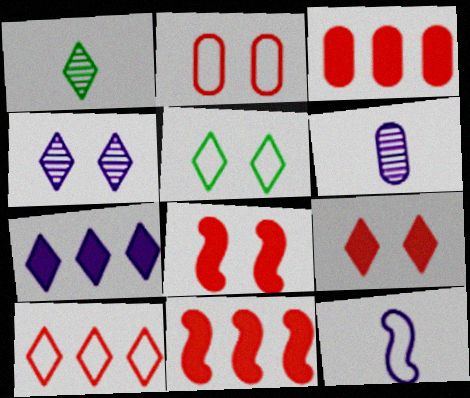[[4, 5, 9], 
[5, 6, 11]]